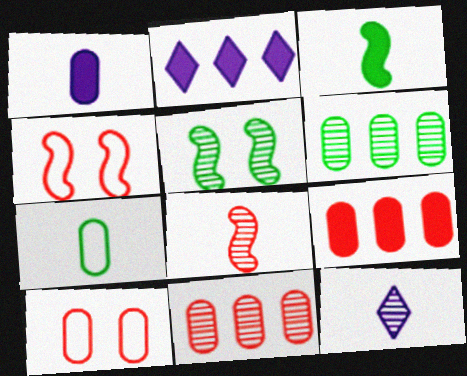[[1, 6, 10], 
[5, 11, 12]]